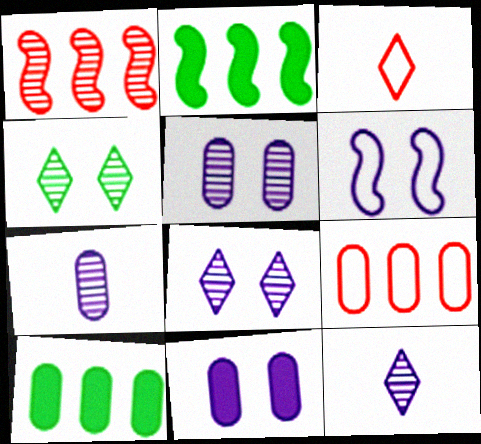[[1, 4, 7], 
[2, 3, 5], 
[6, 8, 11]]